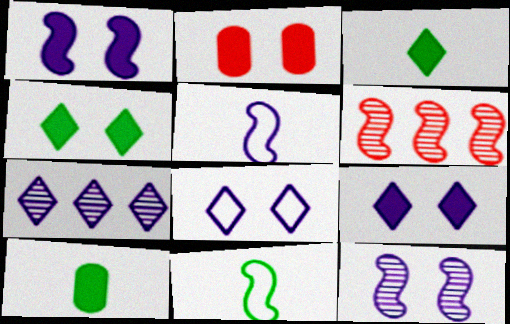[[1, 2, 4], 
[1, 6, 11], 
[2, 7, 11], 
[6, 8, 10]]